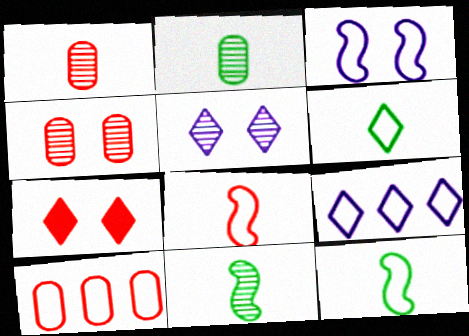[[3, 6, 10]]